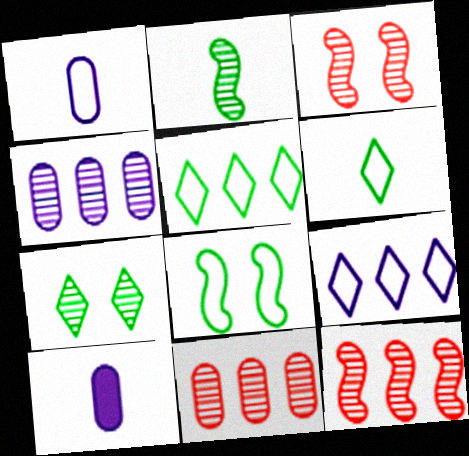[[3, 5, 10]]